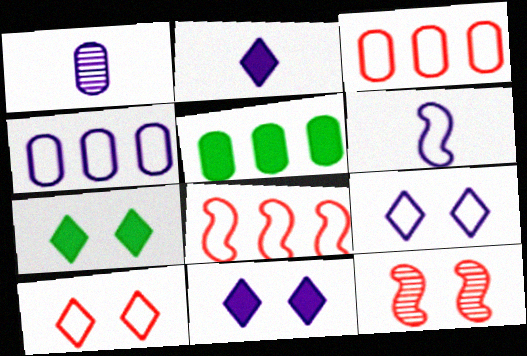[[1, 2, 6], 
[1, 7, 8], 
[4, 6, 9]]